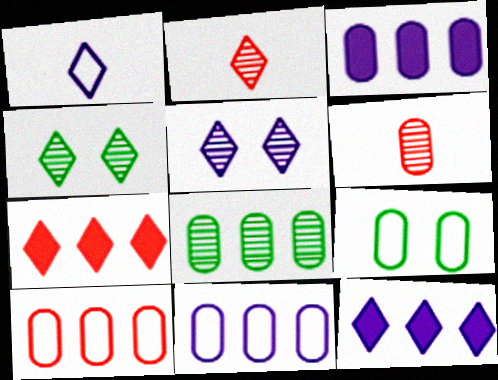[[1, 4, 7], 
[1, 5, 12], 
[3, 6, 9], 
[3, 8, 10]]